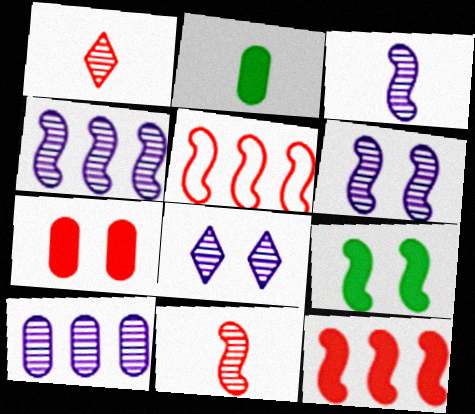[[1, 5, 7], 
[2, 5, 8], 
[3, 4, 6], 
[3, 5, 9], 
[3, 8, 10]]